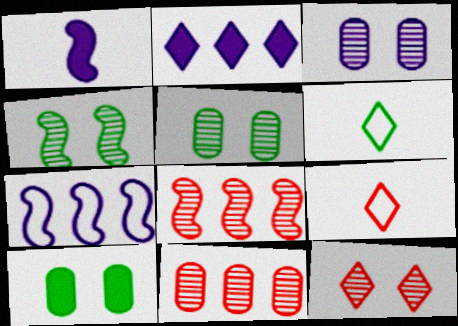[[2, 6, 12], 
[3, 4, 12]]